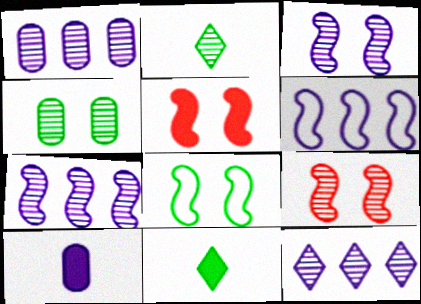[[1, 2, 9], 
[1, 7, 12], 
[3, 5, 8]]